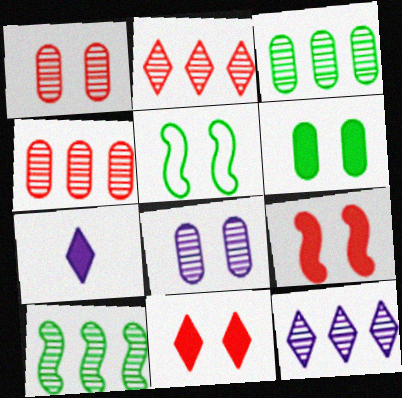[[4, 5, 7], 
[4, 10, 12], 
[5, 8, 11]]